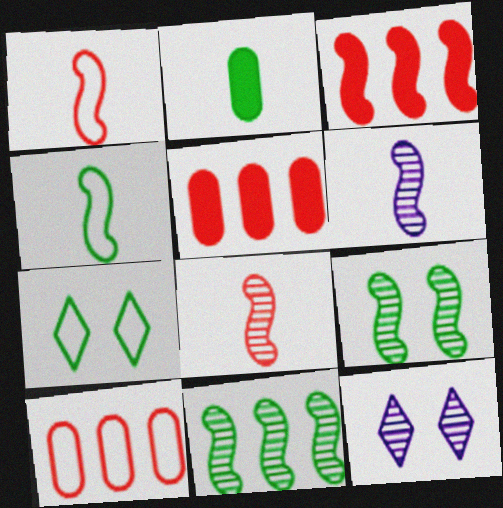[[2, 7, 11], 
[4, 5, 12], 
[5, 6, 7]]